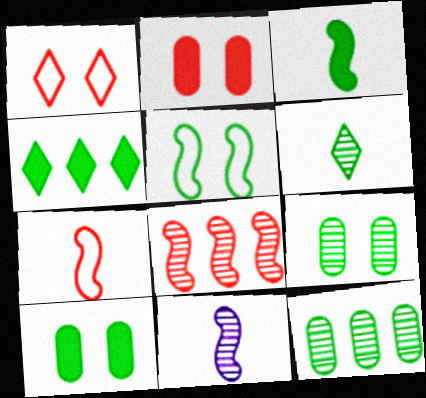[[3, 4, 10], 
[3, 7, 11]]